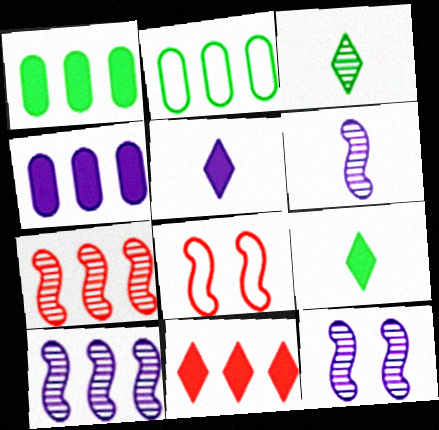[[2, 10, 11], 
[3, 4, 8], 
[6, 10, 12]]